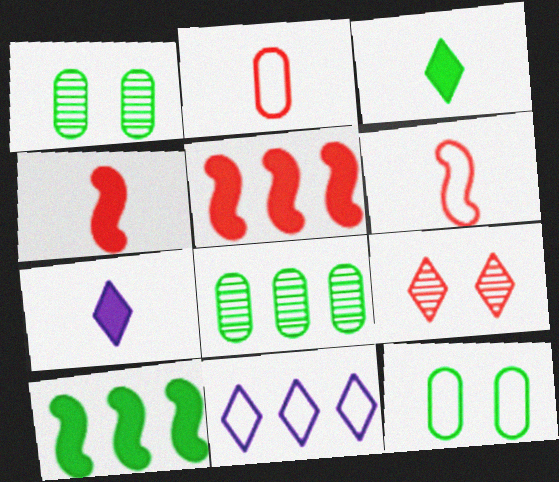[[1, 4, 11], 
[2, 5, 9], 
[3, 9, 11], 
[5, 8, 11], 
[6, 11, 12]]